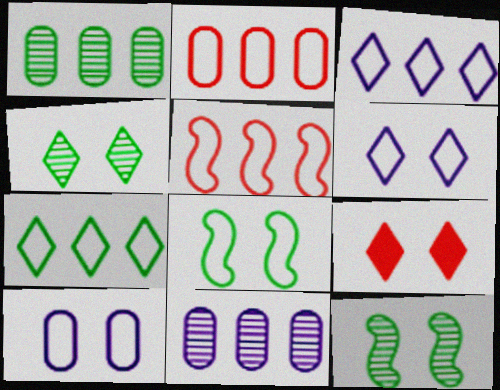[[4, 6, 9], 
[9, 10, 12]]